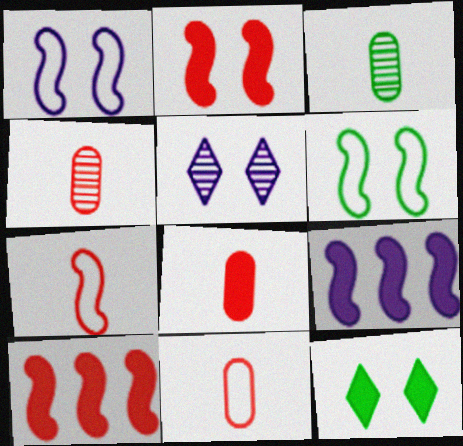[[4, 8, 11], 
[8, 9, 12]]